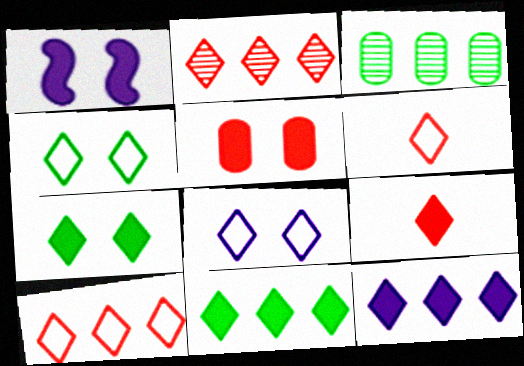[[1, 3, 6], 
[1, 5, 7], 
[7, 9, 12]]